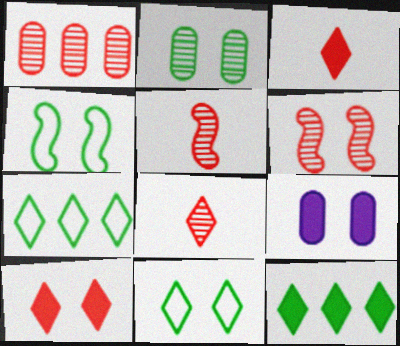[[1, 6, 8], 
[5, 7, 9], 
[6, 9, 11]]